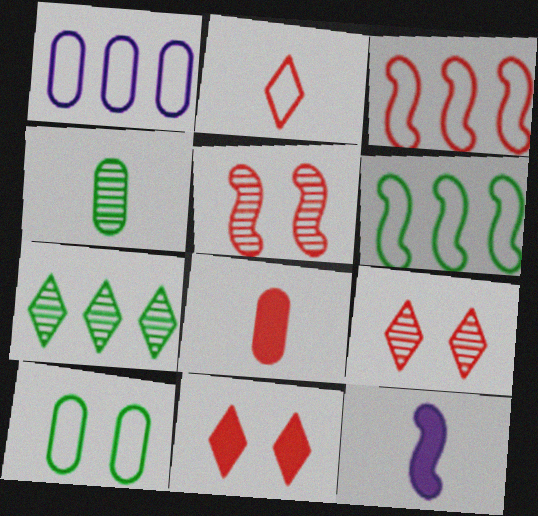[[2, 4, 12], 
[3, 8, 9], 
[5, 6, 12]]